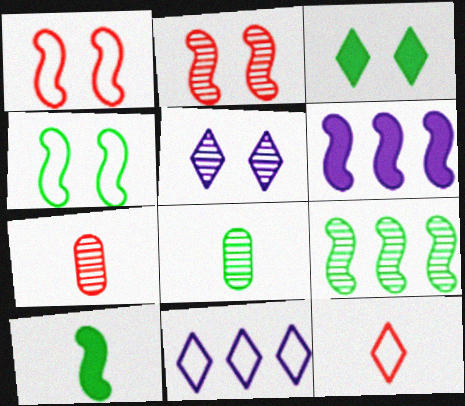[[4, 9, 10], 
[5, 7, 9]]